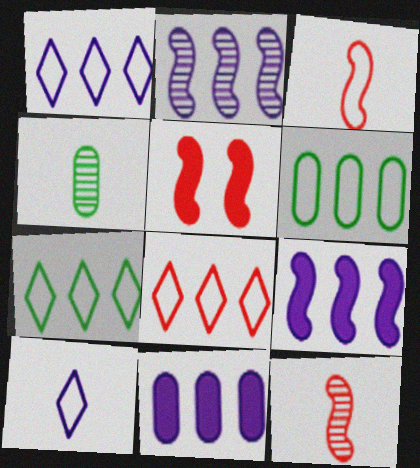[[1, 2, 11], 
[1, 4, 5], 
[1, 7, 8]]